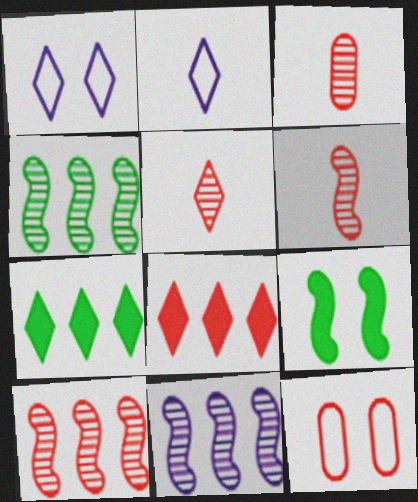[[1, 5, 7], 
[3, 5, 6], 
[4, 10, 11], 
[6, 8, 12]]